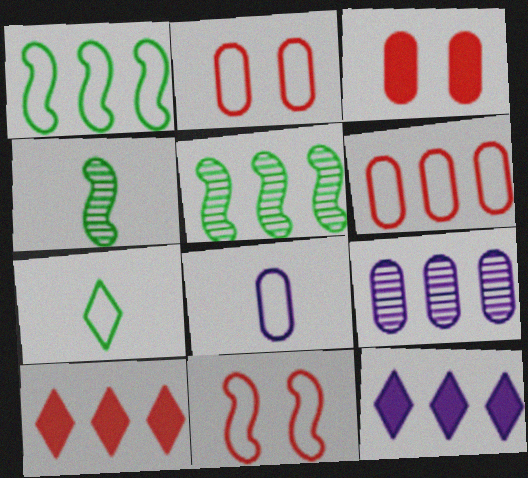[[1, 9, 10], 
[2, 4, 12], 
[5, 6, 12]]